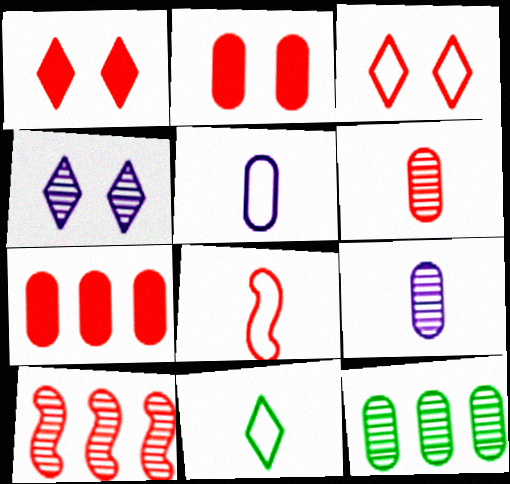[[2, 5, 12], 
[5, 8, 11]]